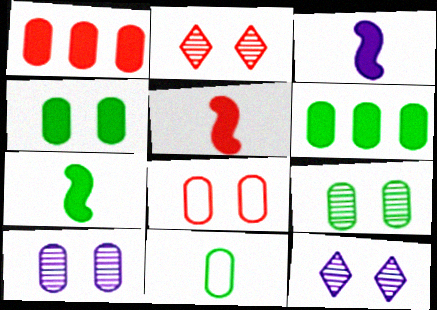[[1, 10, 11], 
[3, 5, 7], 
[4, 8, 10], 
[6, 9, 11]]